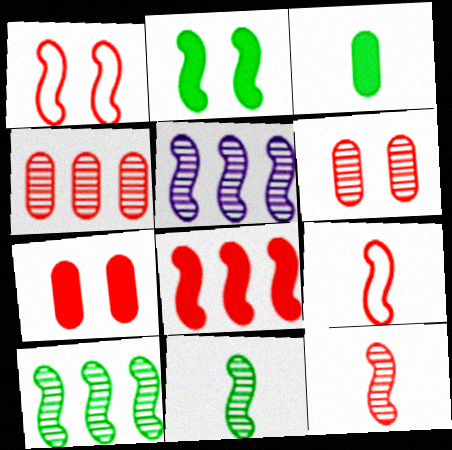[[1, 8, 12], 
[2, 5, 9]]